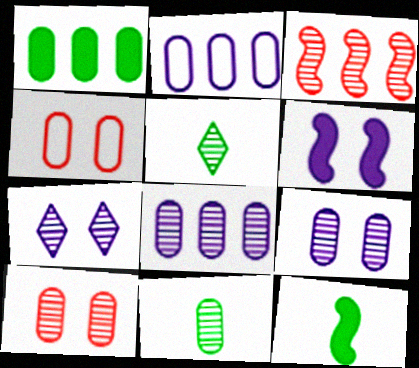[[3, 5, 9], 
[3, 7, 11], 
[8, 10, 11]]